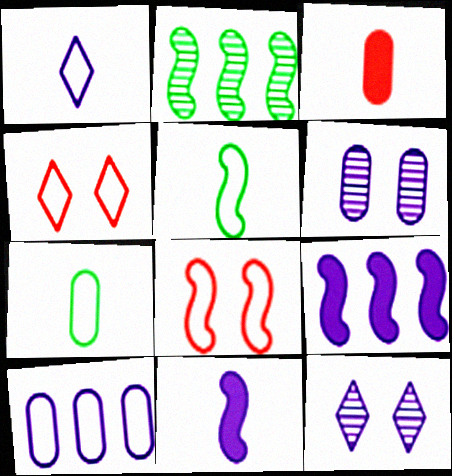[[1, 6, 9], 
[2, 8, 11], 
[4, 5, 10], 
[10, 11, 12]]